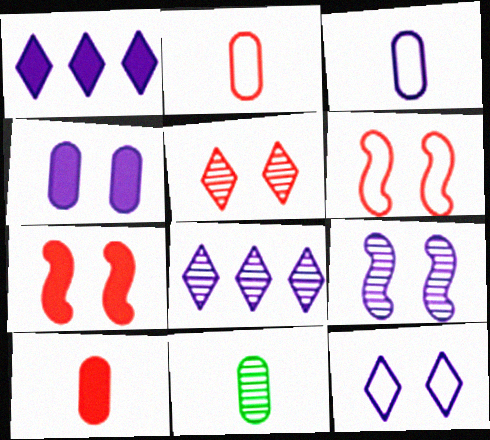[[1, 3, 9], 
[1, 6, 11], 
[3, 10, 11], 
[4, 9, 12]]